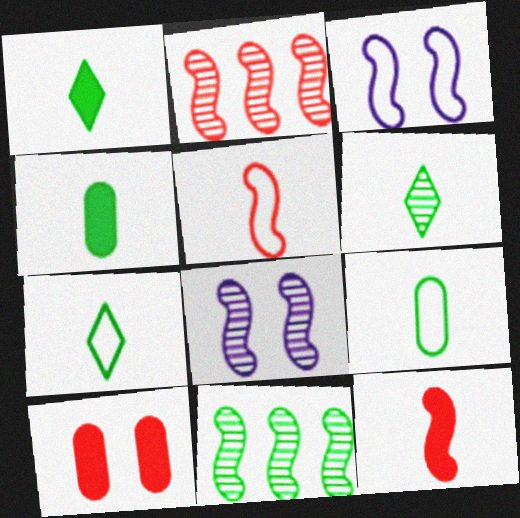[[1, 6, 7], 
[3, 11, 12]]